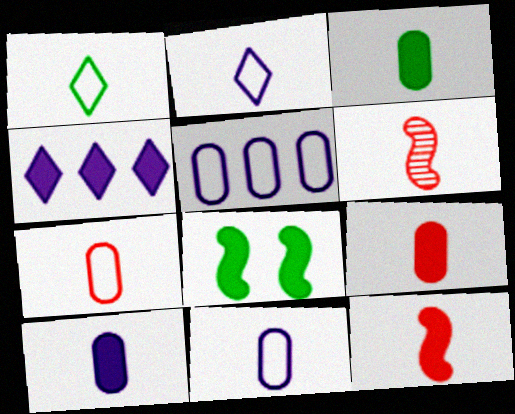[[1, 6, 10], 
[2, 3, 6], 
[3, 9, 10], 
[4, 8, 9]]